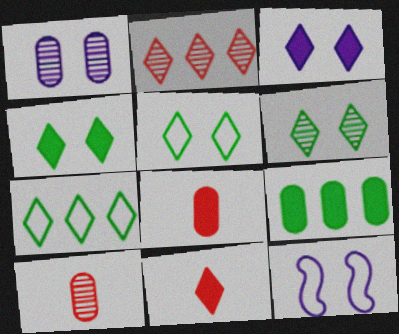[[1, 3, 12], 
[4, 5, 6]]